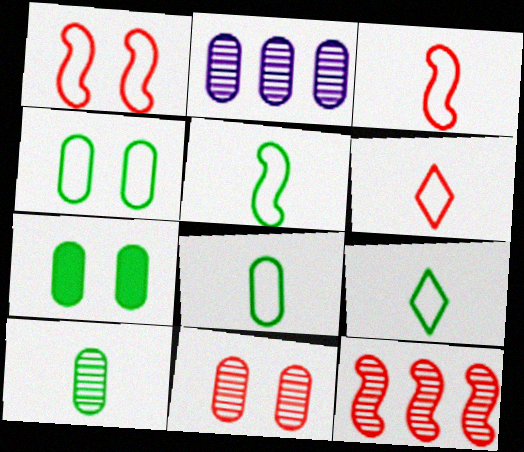[[2, 10, 11], 
[5, 8, 9]]